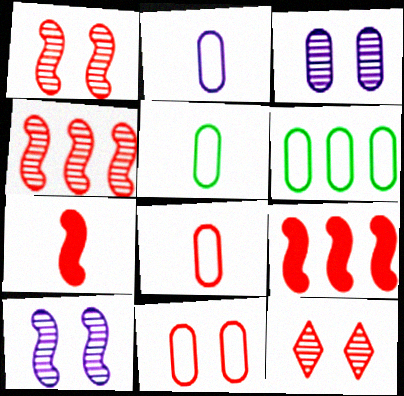[[2, 5, 8], 
[2, 6, 11], 
[8, 9, 12]]